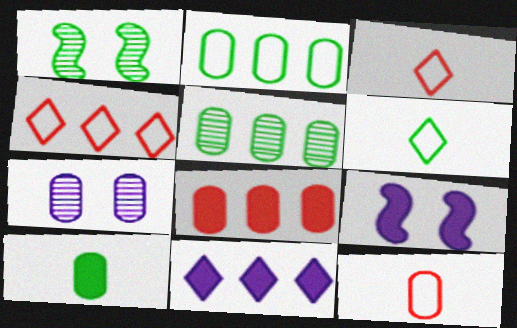[[1, 11, 12], 
[3, 5, 9]]